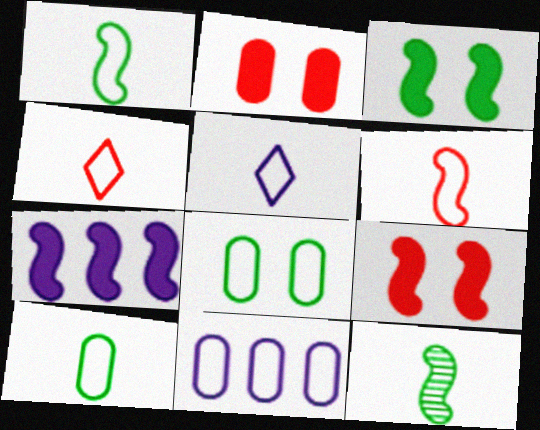[[5, 6, 10]]